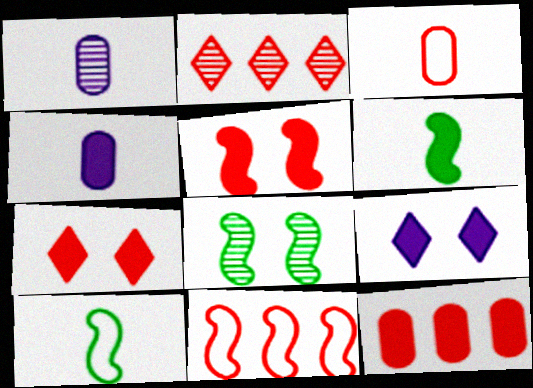[[1, 2, 8], 
[2, 3, 5], 
[2, 11, 12], 
[6, 9, 12]]